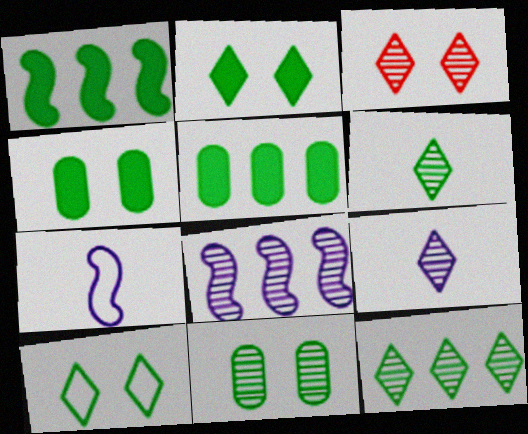[[3, 5, 7], 
[3, 9, 12]]